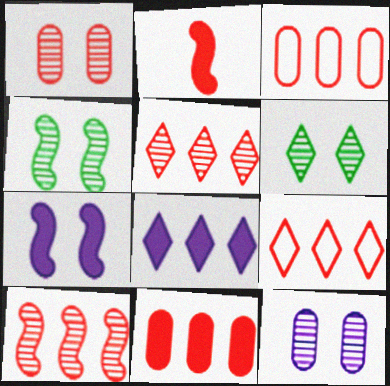[[1, 2, 9], 
[9, 10, 11]]